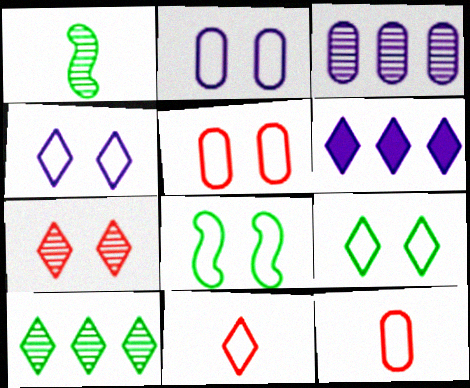[[1, 3, 7], 
[1, 5, 6], 
[4, 5, 8]]